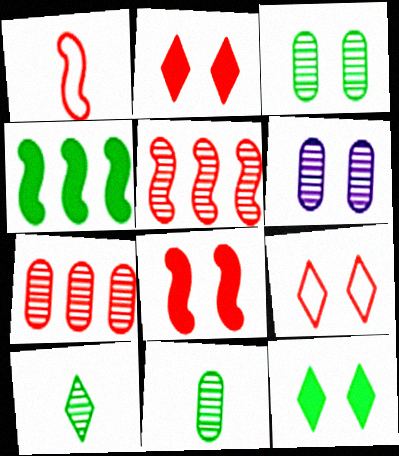[[1, 2, 7], 
[1, 5, 8], 
[5, 6, 10], 
[6, 7, 11]]